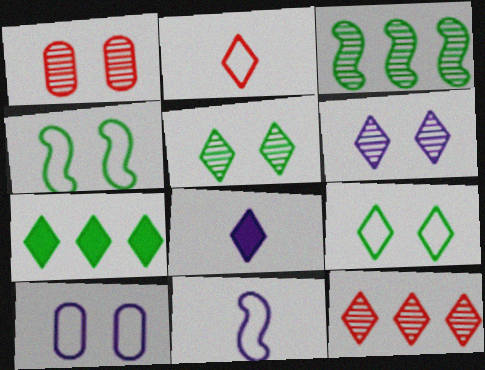[[1, 7, 11], 
[2, 6, 7], 
[8, 9, 12]]